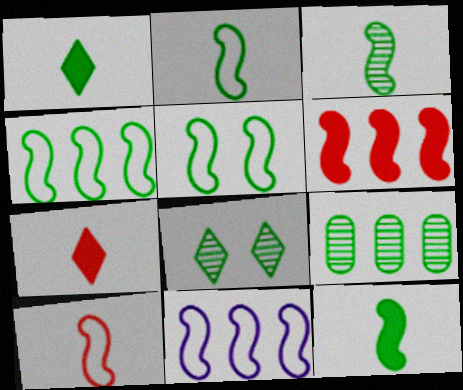[[1, 5, 9], 
[2, 3, 12], 
[2, 4, 5], 
[3, 8, 9], 
[5, 10, 11]]